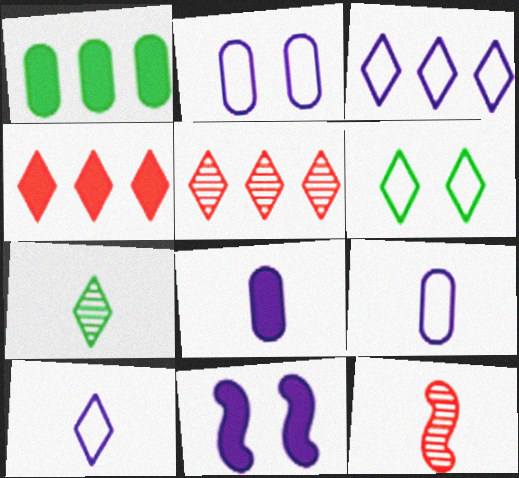[]